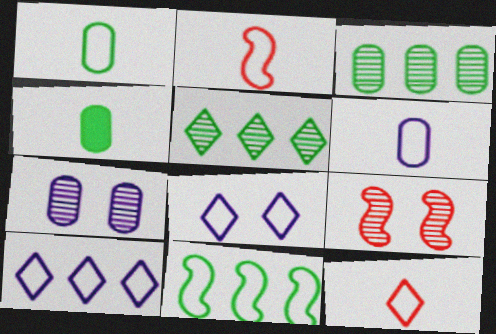[[4, 9, 10]]